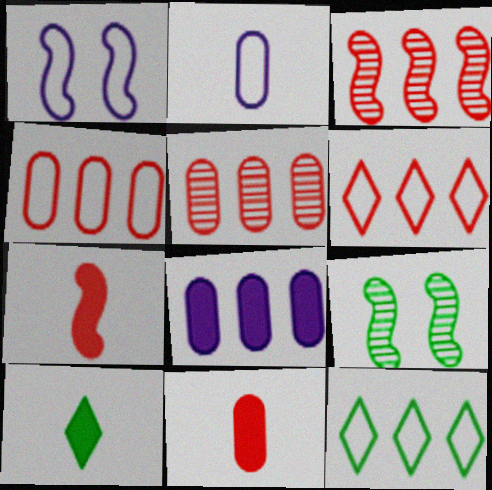[[1, 5, 10], 
[3, 8, 12]]